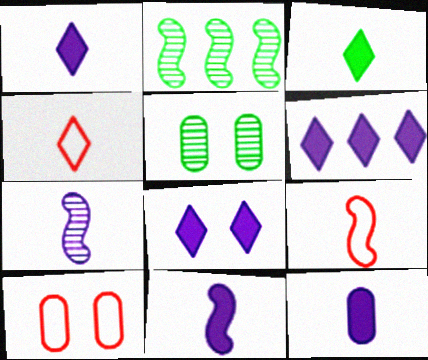[[1, 2, 10], 
[1, 6, 8], 
[1, 11, 12], 
[5, 6, 9]]